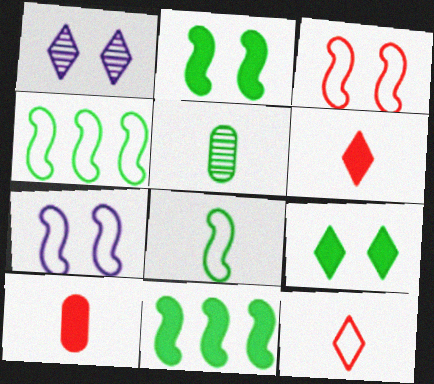[[1, 4, 10], 
[4, 5, 9]]